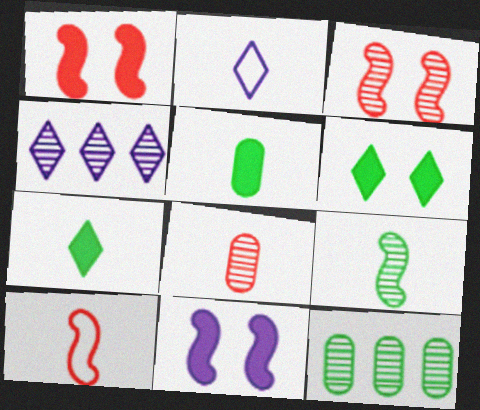[[1, 2, 12]]